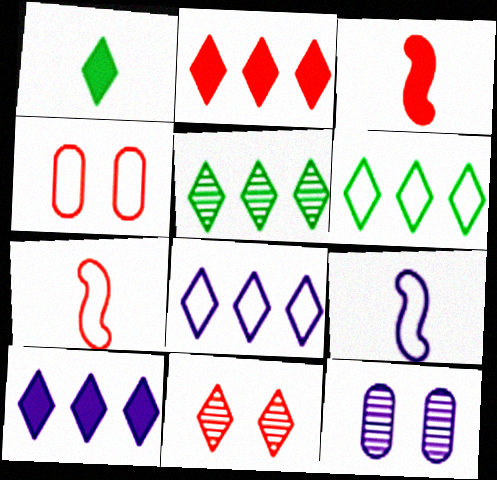[[1, 8, 11], 
[2, 5, 8], 
[3, 6, 12], 
[4, 6, 9], 
[9, 10, 12]]